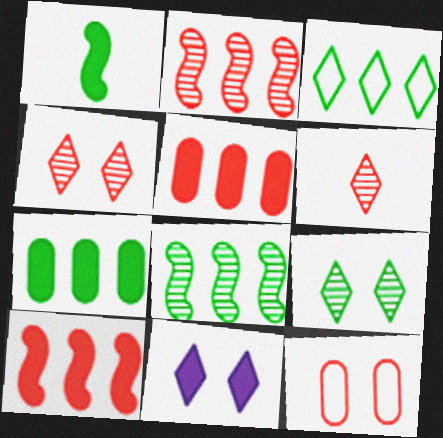[[1, 5, 11], 
[3, 6, 11], 
[3, 7, 8], 
[6, 10, 12]]